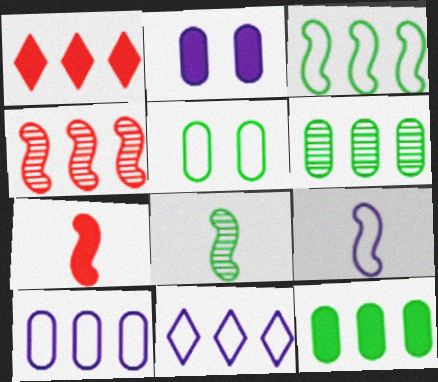[[4, 11, 12], 
[7, 8, 9]]